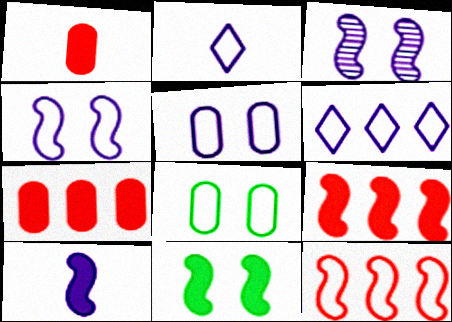[[2, 8, 12], 
[9, 10, 11]]